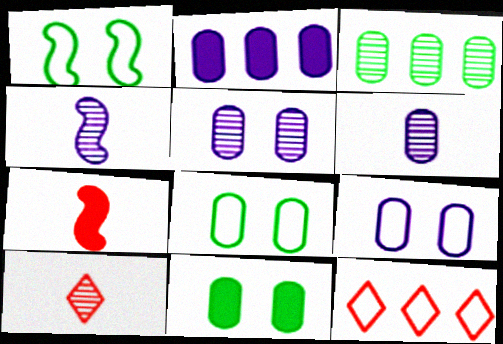[[1, 2, 10], 
[2, 6, 9], 
[4, 11, 12]]